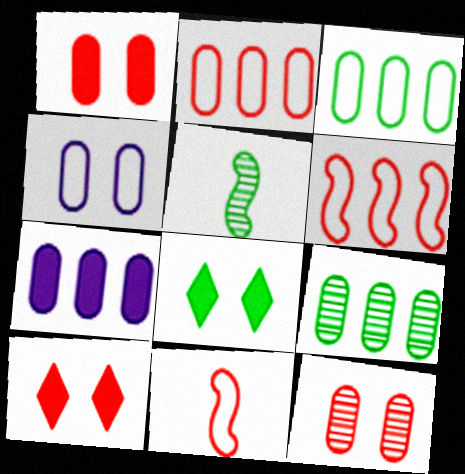[[2, 7, 9], 
[3, 5, 8]]